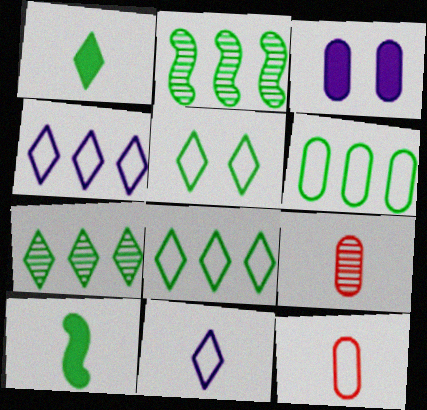[[1, 5, 7], 
[3, 6, 9], 
[9, 10, 11]]